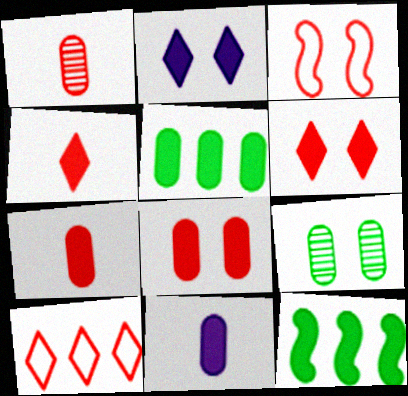[[2, 3, 9], 
[2, 7, 12], 
[5, 8, 11], 
[6, 11, 12]]